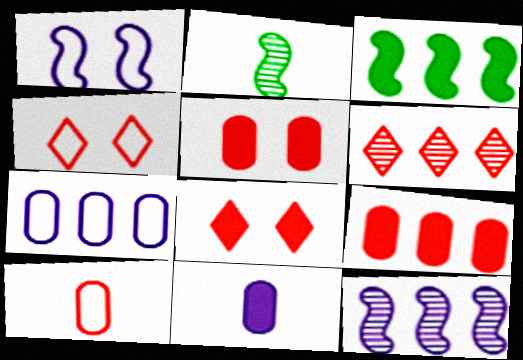[[2, 7, 8], 
[3, 6, 7], 
[3, 8, 11]]